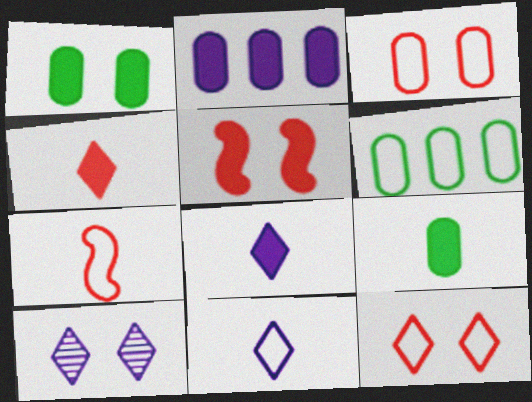[]